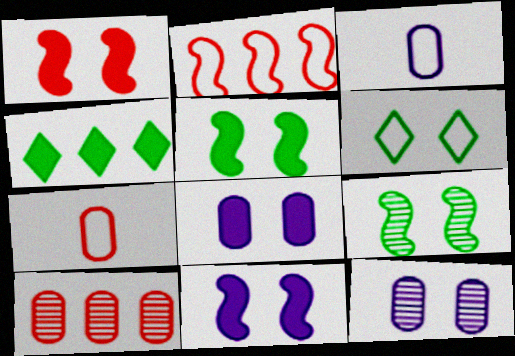[[1, 5, 11], 
[1, 6, 12], 
[2, 3, 6]]